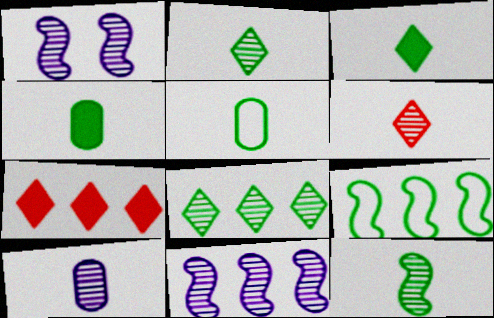[[1, 5, 7], 
[3, 5, 12], 
[6, 10, 12]]